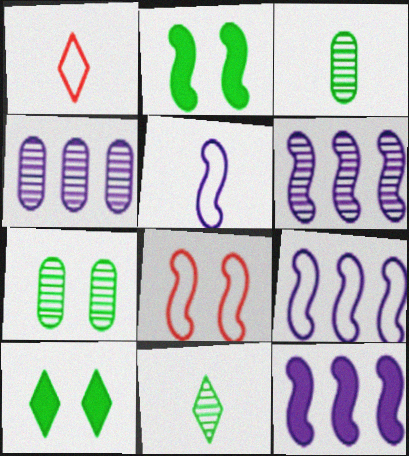[[1, 2, 4], 
[1, 7, 12], 
[6, 9, 12]]